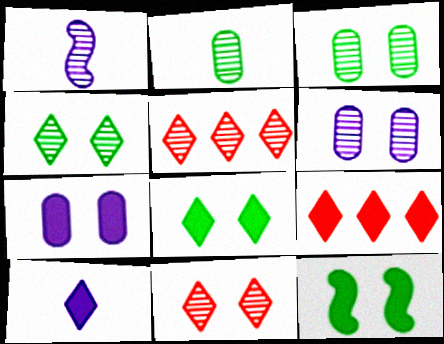[[1, 3, 5], 
[8, 9, 10]]